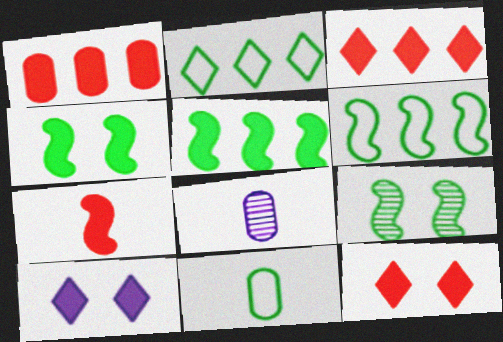[[1, 7, 12], 
[6, 8, 12]]